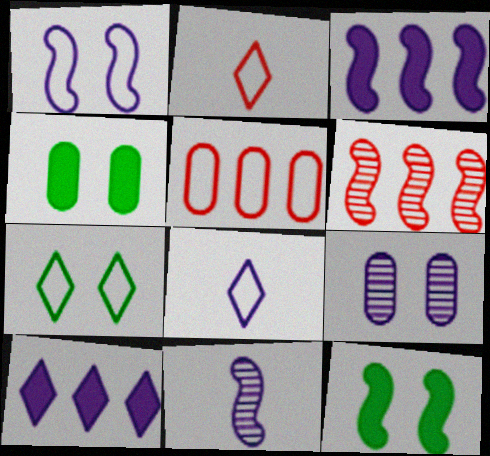[[1, 3, 11], 
[3, 8, 9], 
[4, 6, 8]]